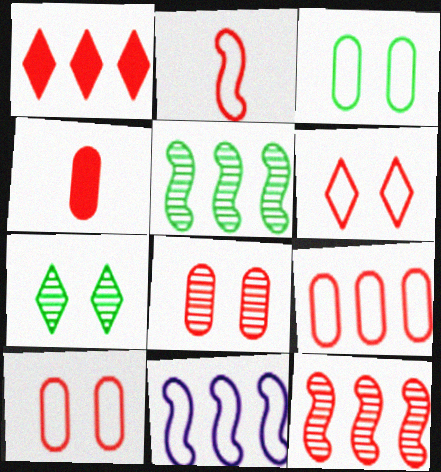[[1, 2, 8], 
[1, 9, 12], 
[2, 6, 9], 
[4, 6, 12], 
[4, 7, 11], 
[4, 8, 9]]